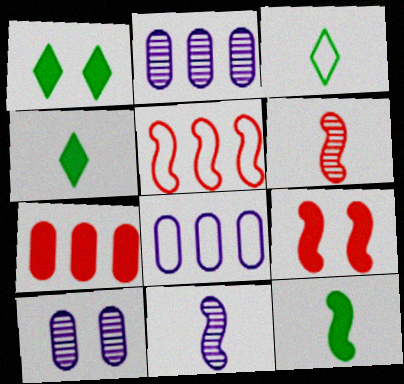[[1, 6, 8], 
[2, 3, 9], 
[4, 5, 10], 
[5, 6, 9]]